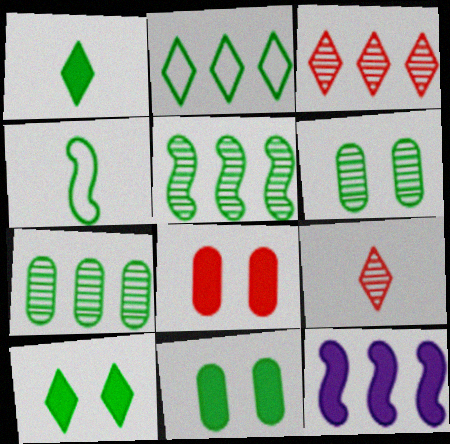[[1, 8, 12], 
[4, 7, 10]]